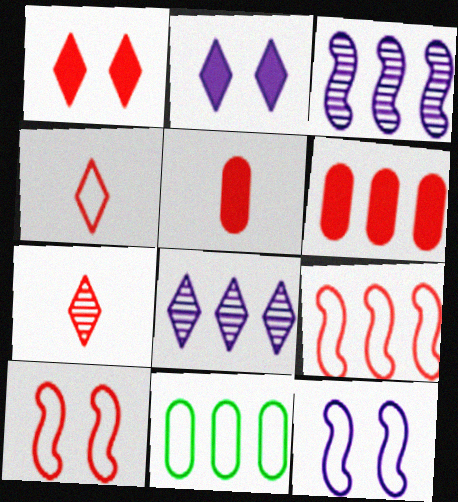[[4, 11, 12], 
[6, 7, 10]]